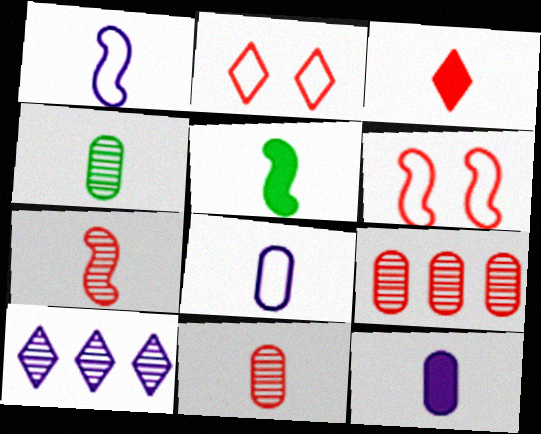[[1, 3, 4], 
[1, 5, 7], 
[3, 5, 12], 
[3, 6, 9]]